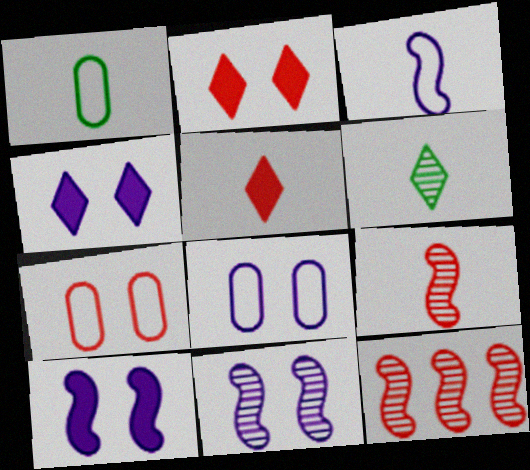[[1, 4, 12], 
[4, 8, 11], 
[5, 7, 12]]